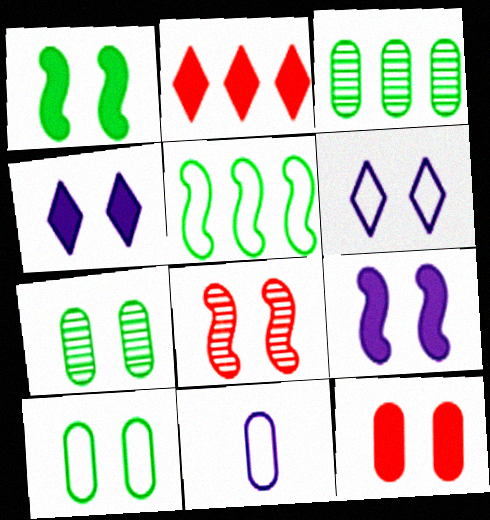[[1, 4, 12], 
[3, 11, 12], 
[4, 8, 10]]